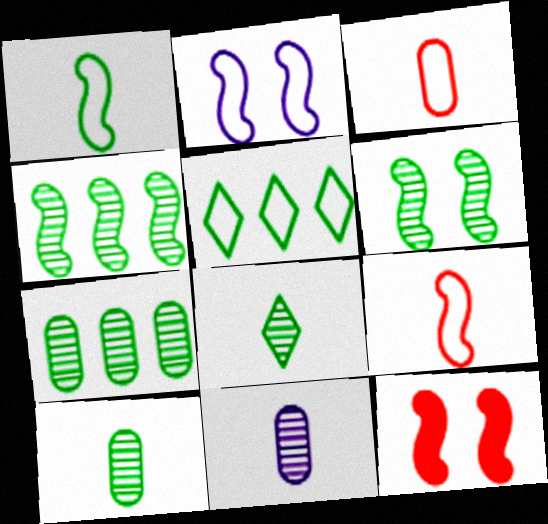[[2, 3, 5], 
[2, 6, 12], 
[5, 11, 12], 
[6, 7, 8]]